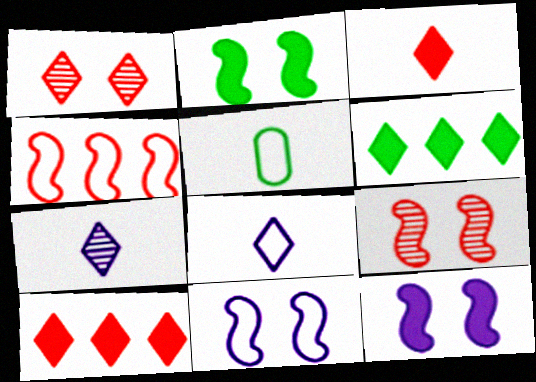[[1, 6, 8], 
[2, 9, 11]]